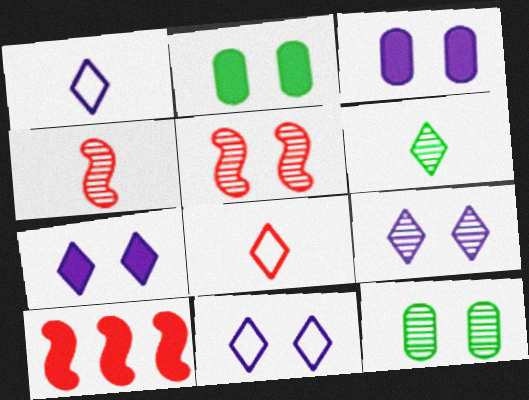[[1, 10, 12], 
[2, 5, 11], 
[5, 9, 12], 
[7, 9, 11]]